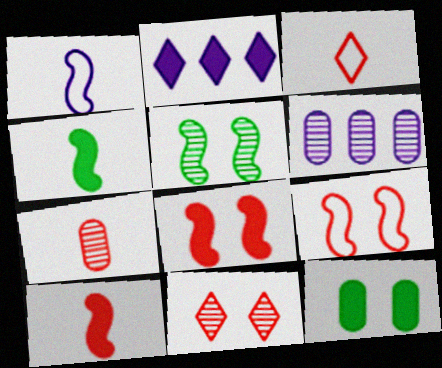[[2, 10, 12], 
[3, 7, 10]]